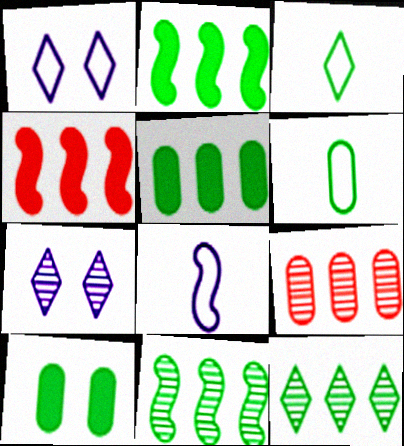[[3, 10, 11], 
[4, 6, 7]]